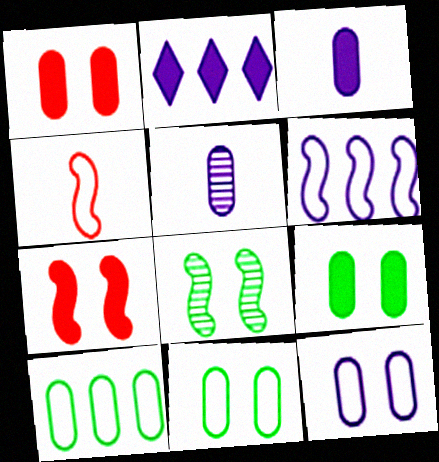[[1, 5, 10]]